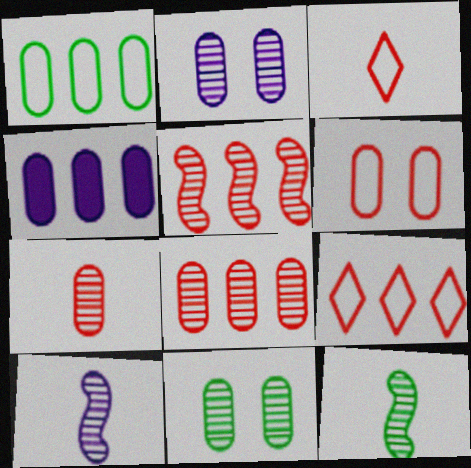[[1, 4, 8]]